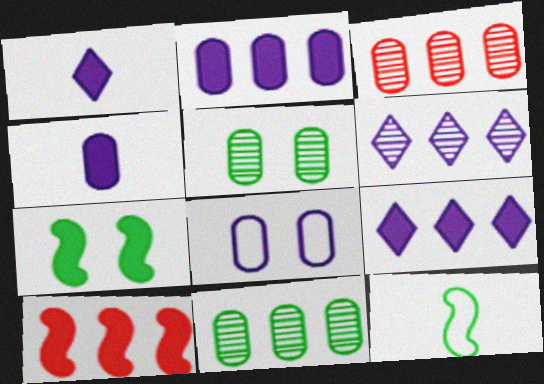[]